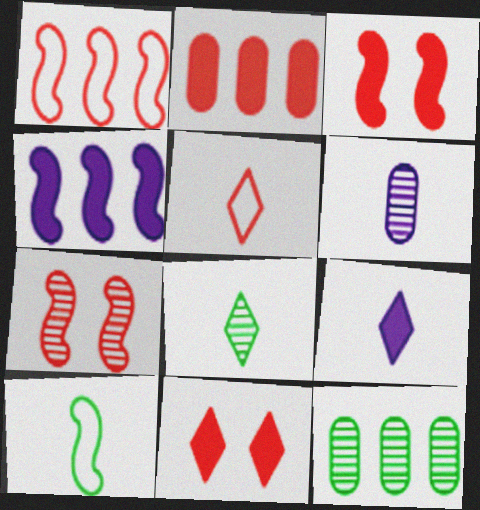[[2, 5, 7], 
[4, 7, 10], 
[5, 8, 9]]